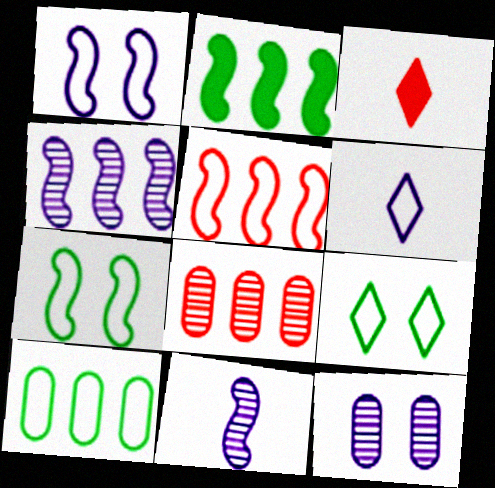[[2, 4, 5]]